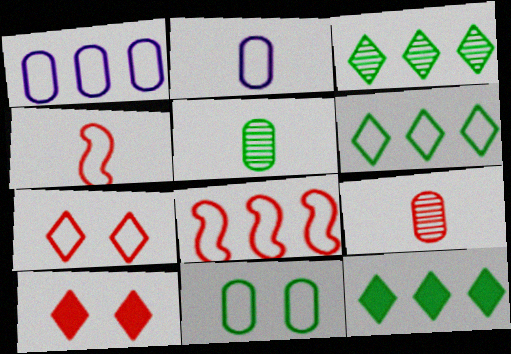[[1, 6, 8], 
[3, 6, 12], 
[8, 9, 10]]